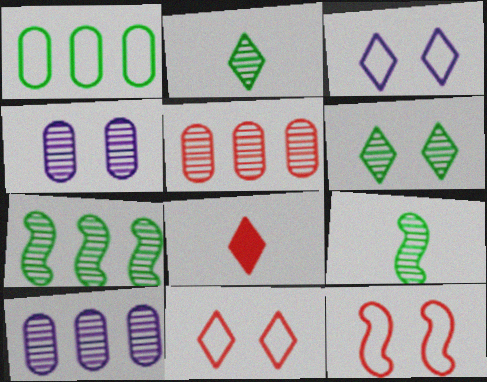[[5, 8, 12]]